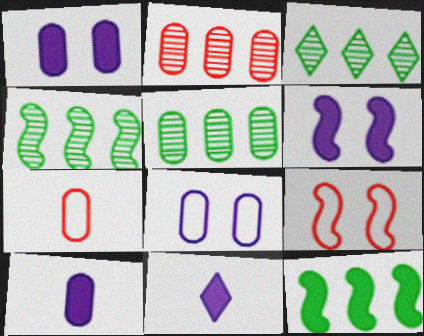[[1, 5, 7], 
[3, 4, 5], 
[3, 6, 7], 
[3, 9, 10], 
[5, 9, 11]]